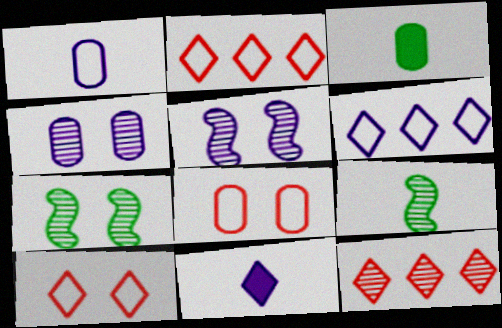[[2, 3, 5], 
[4, 9, 12]]